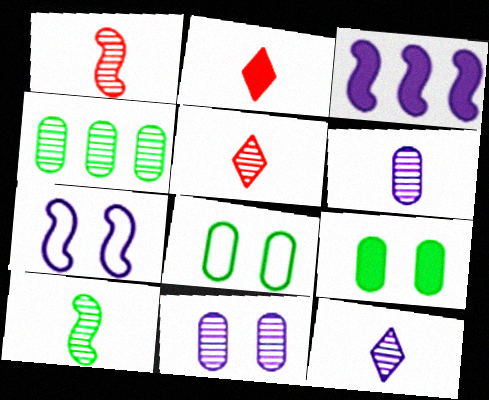[[2, 3, 9], 
[2, 4, 7], 
[3, 5, 8], 
[5, 6, 10]]